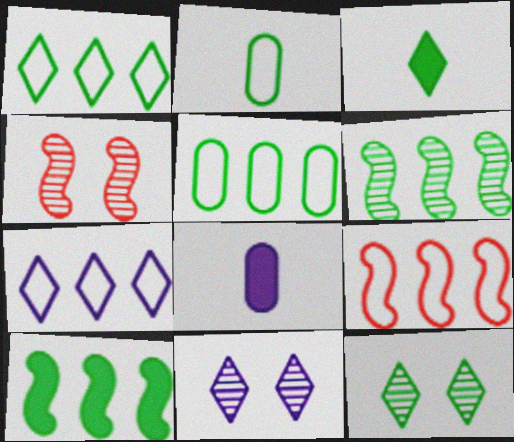[[1, 3, 12], 
[1, 4, 8], 
[2, 10, 12], 
[5, 7, 9], 
[8, 9, 12]]